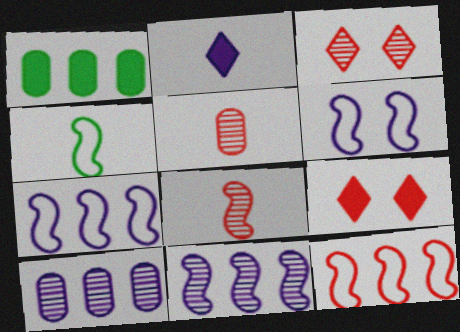[[2, 4, 5], 
[2, 6, 10], 
[4, 6, 12], 
[4, 9, 10], 
[5, 9, 12]]